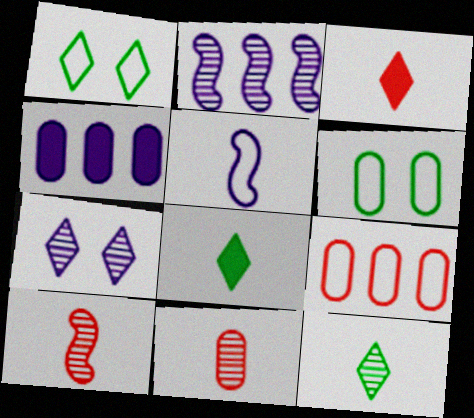[[1, 4, 10], 
[1, 5, 9], 
[2, 3, 6], 
[4, 5, 7], 
[4, 6, 11], 
[5, 8, 11]]